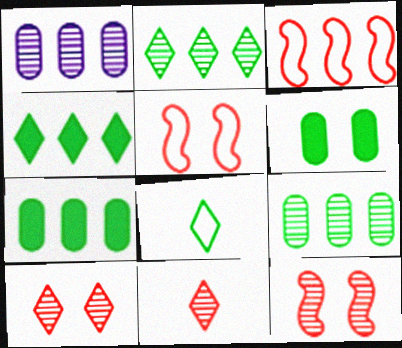[[1, 3, 4]]